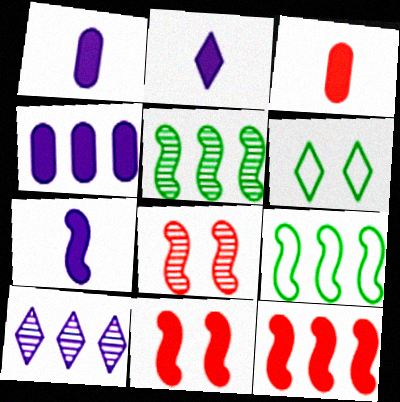[[1, 2, 7], 
[7, 8, 9]]